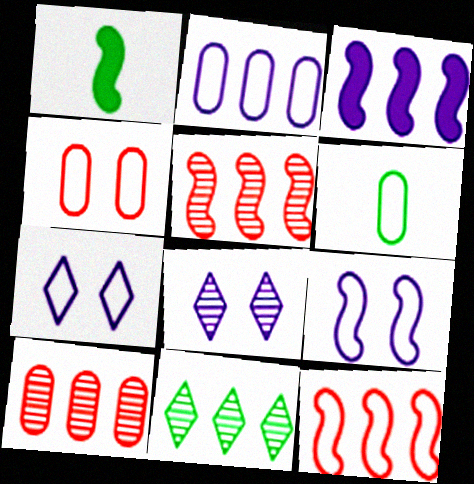[[1, 5, 9], 
[1, 7, 10], 
[2, 4, 6], 
[6, 7, 12]]